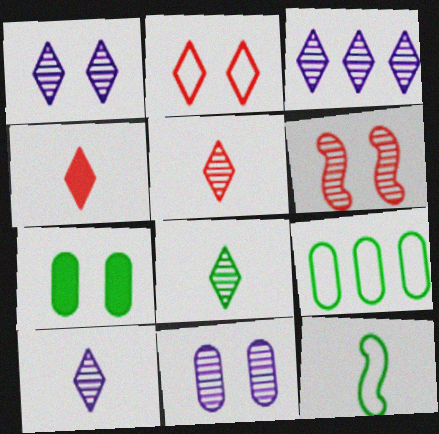[[1, 3, 10], 
[5, 8, 10]]